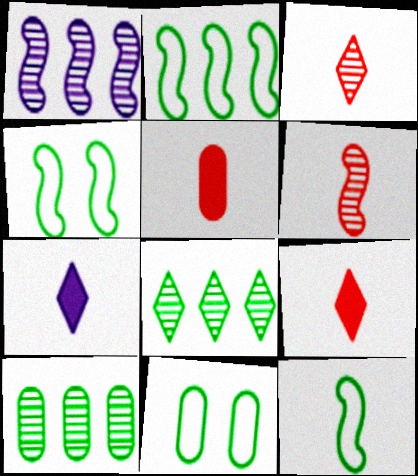[[1, 9, 11], 
[2, 4, 12]]